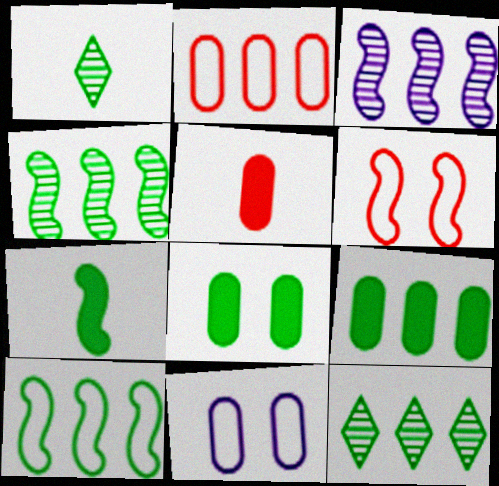[[1, 8, 10], 
[3, 6, 7], 
[9, 10, 12]]